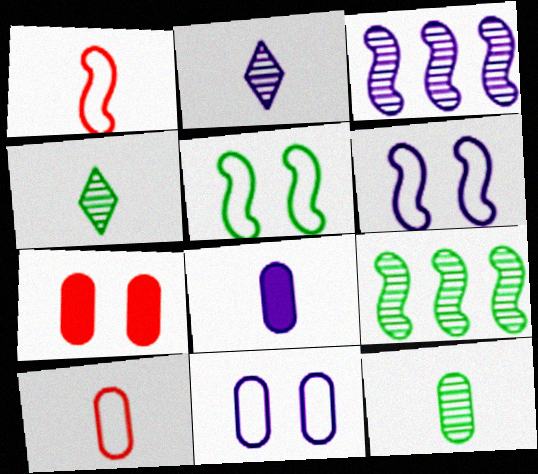[[1, 4, 8], 
[8, 10, 12]]